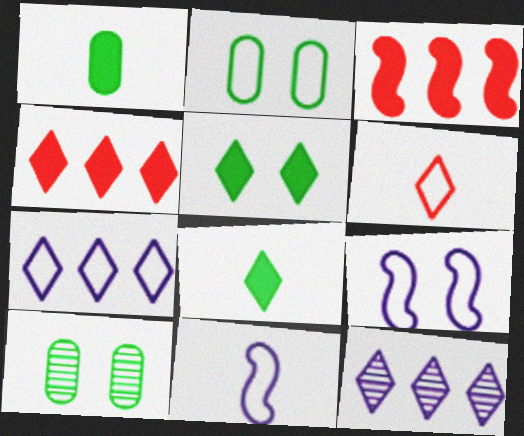[[4, 10, 11], 
[5, 6, 12]]